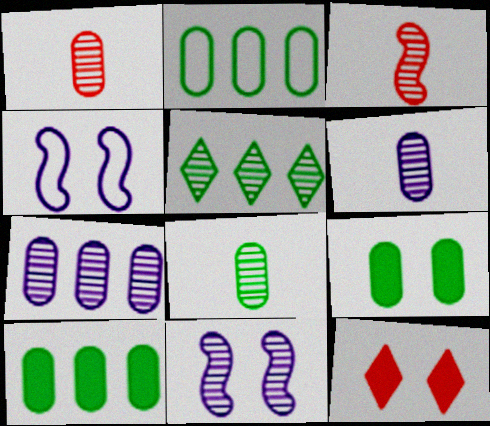[[1, 5, 11], 
[1, 6, 8], 
[2, 8, 9]]